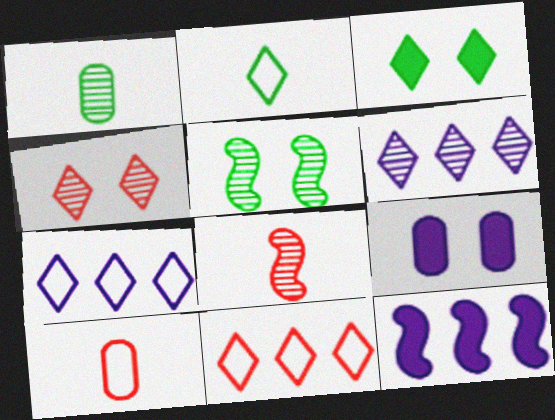[]